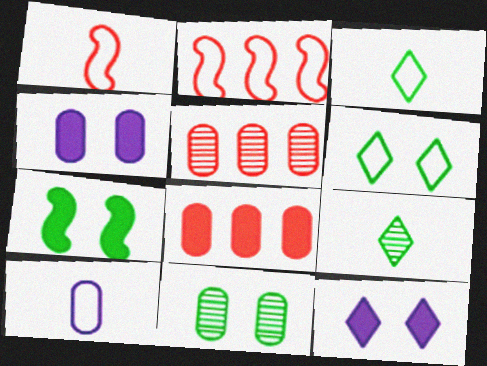[[1, 3, 10], 
[2, 4, 9], 
[2, 6, 10], 
[6, 7, 11], 
[8, 10, 11]]